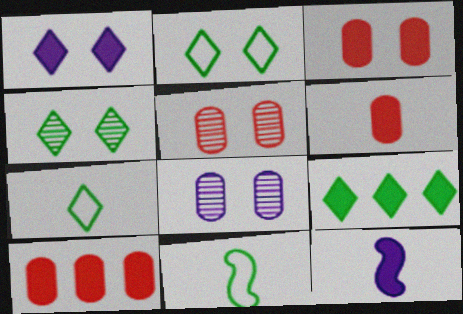[[3, 6, 10], 
[3, 9, 12], 
[4, 7, 9]]